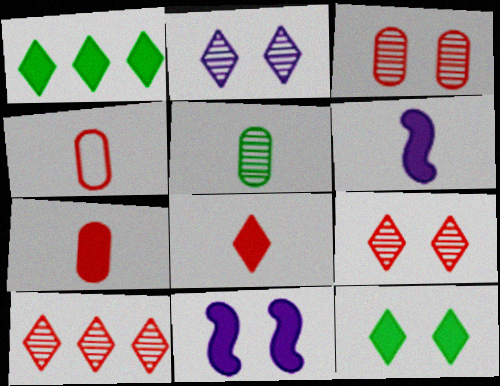[[1, 7, 11]]